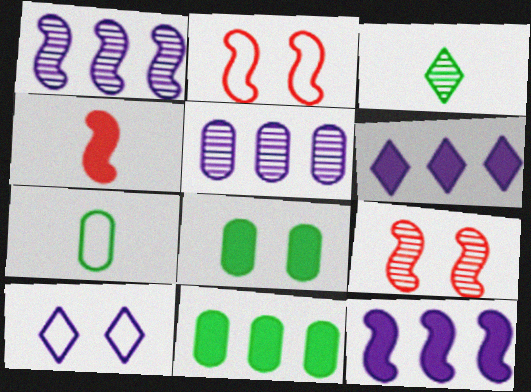[[3, 5, 9], 
[4, 6, 8], 
[6, 7, 9], 
[8, 9, 10]]